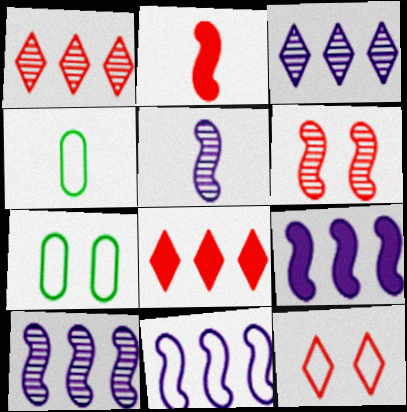[[2, 3, 7], 
[4, 11, 12], 
[5, 7, 8], 
[9, 10, 11]]